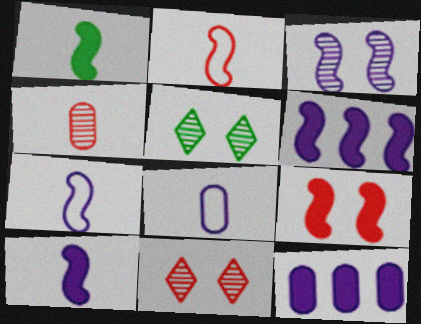[[1, 6, 9], 
[2, 5, 12], 
[3, 6, 7]]